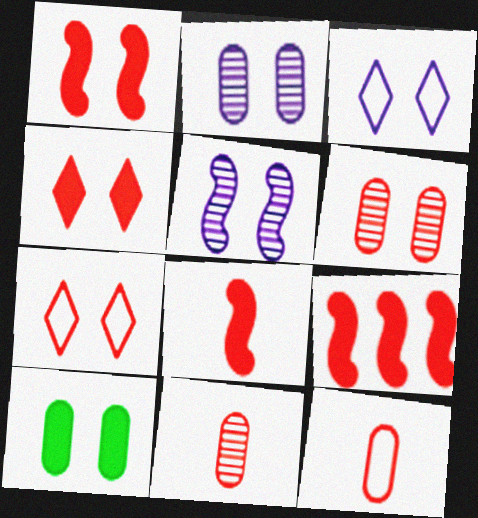[[1, 6, 7], 
[1, 8, 9], 
[5, 7, 10], 
[7, 9, 11]]